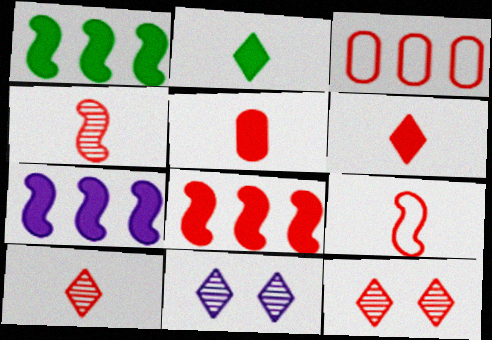[[1, 7, 8], 
[5, 9, 10]]